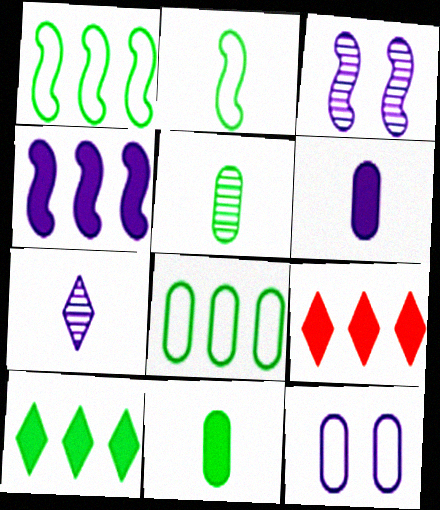[[4, 7, 12]]